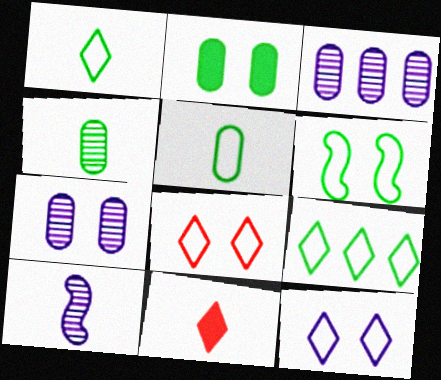[[3, 6, 11], 
[5, 6, 9], 
[5, 10, 11]]